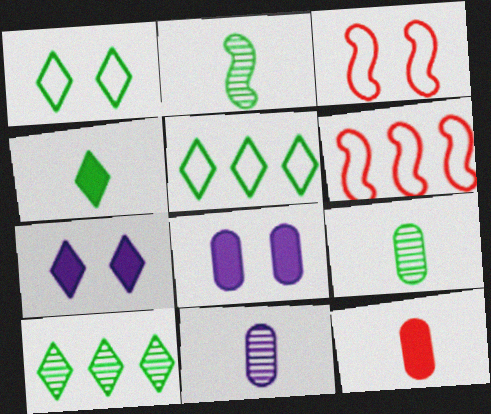[[1, 4, 10], 
[6, 7, 9]]